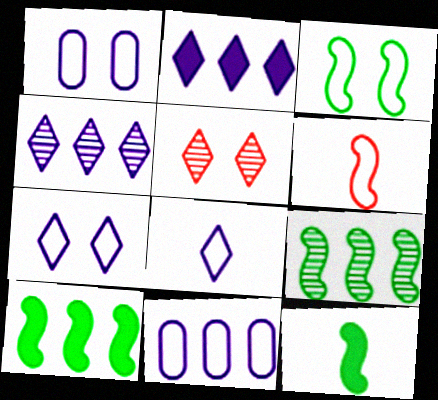[[3, 9, 12], 
[5, 11, 12]]